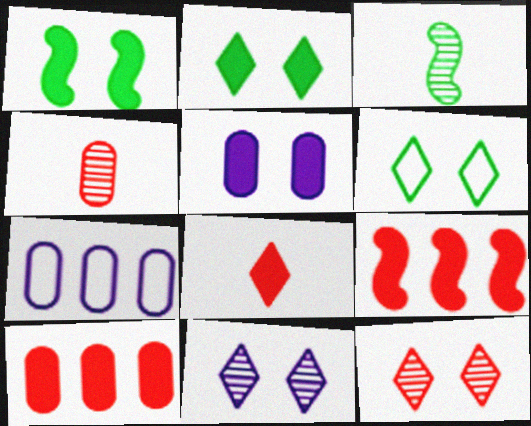[]